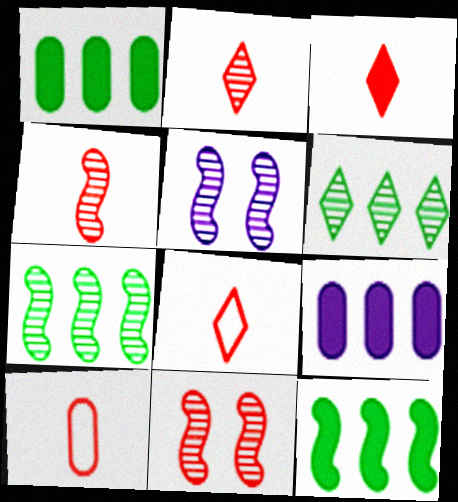[[1, 5, 8], 
[2, 3, 8], 
[3, 4, 10], 
[4, 5, 7]]